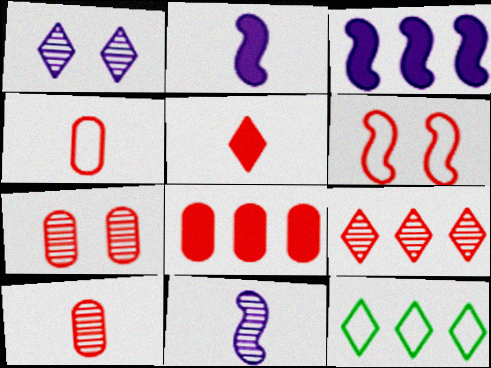[[1, 5, 12], 
[2, 7, 12], 
[4, 7, 8]]